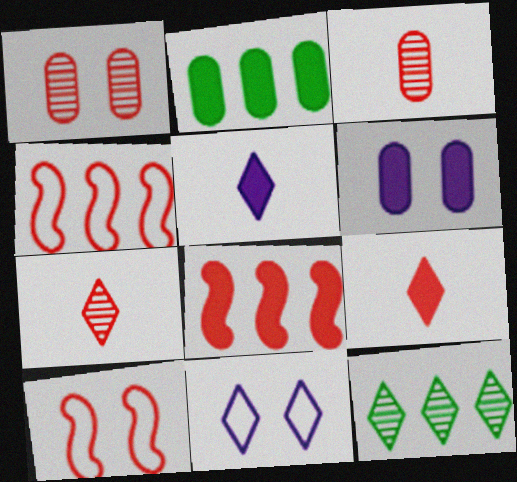[[1, 4, 9], 
[9, 11, 12]]